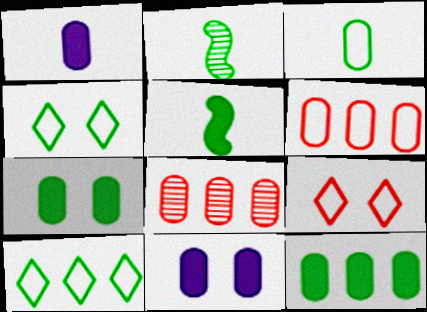[[2, 4, 12], 
[2, 7, 10], 
[3, 8, 11]]